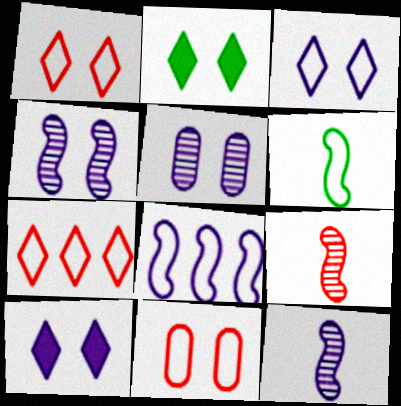[[2, 4, 11]]